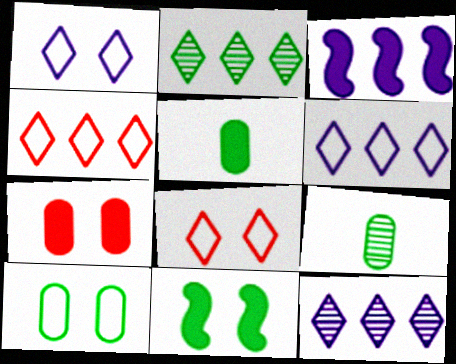[[3, 8, 9]]